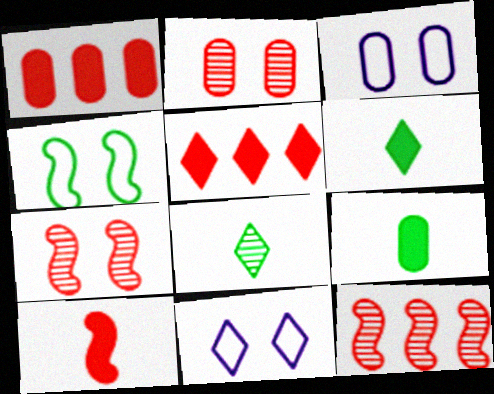[[3, 6, 12], 
[5, 8, 11], 
[9, 11, 12]]